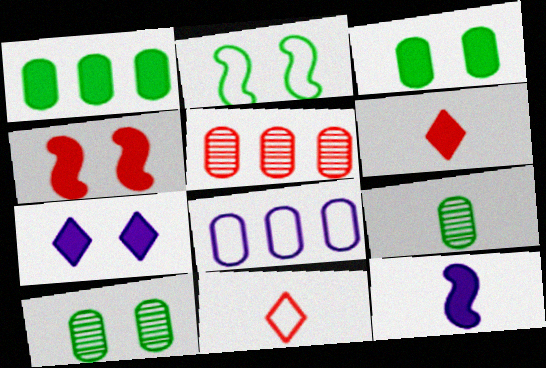[[1, 5, 8], 
[2, 8, 11], 
[3, 4, 7], 
[4, 5, 11], 
[9, 11, 12]]